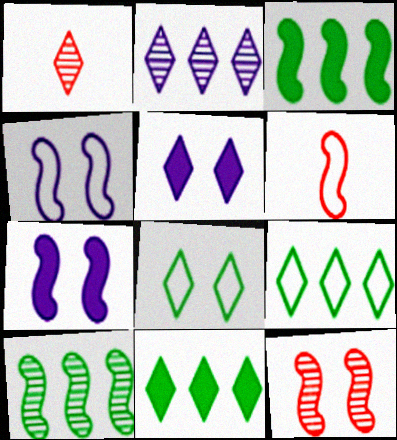[[1, 5, 9], 
[6, 7, 10]]